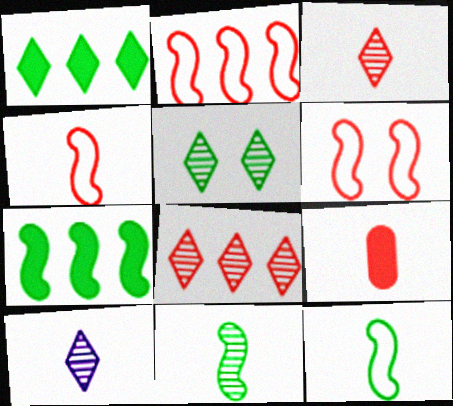[[2, 4, 6], 
[3, 4, 9], 
[5, 8, 10], 
[6, 8, 9], 
[9, 10, 12]]